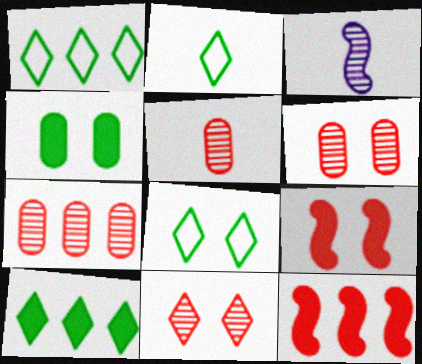[[1, 2, 8], 
[5, 6, 7]]